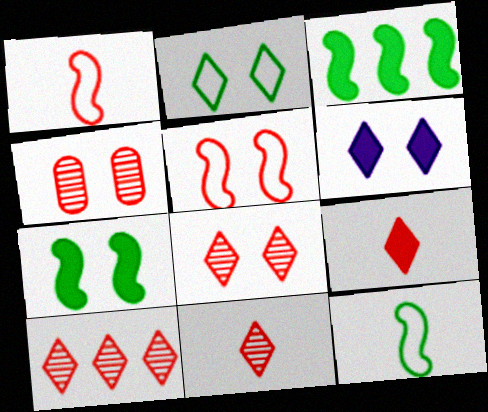[[2, 6, 8], 
[8, 10, 11]]